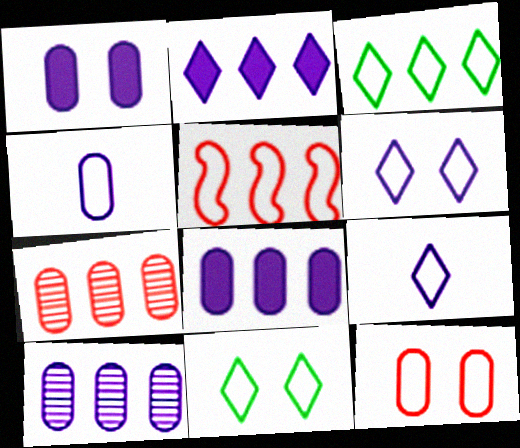[[1, 4, 10], 
[4, 5, 11]]